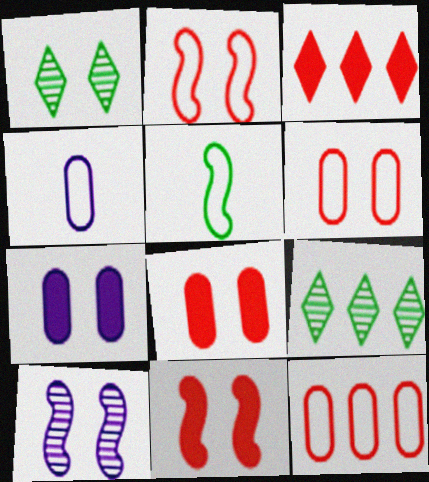[[1, 2, 7], 
[4, 9, 11]]